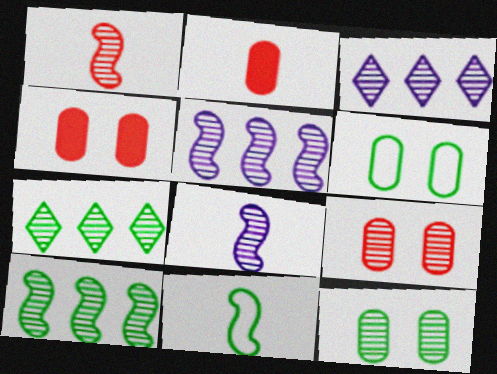[[1, 3, 12], 
[3, 4, 11], 
[7, 8, 9]]